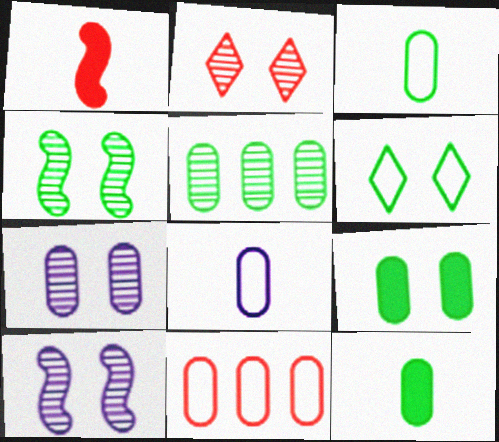[[1, 2, 11], 
[2, 4, 7], 
[3, 5, 9], 
[4, 6, 9], 
[7, 11, 12]]